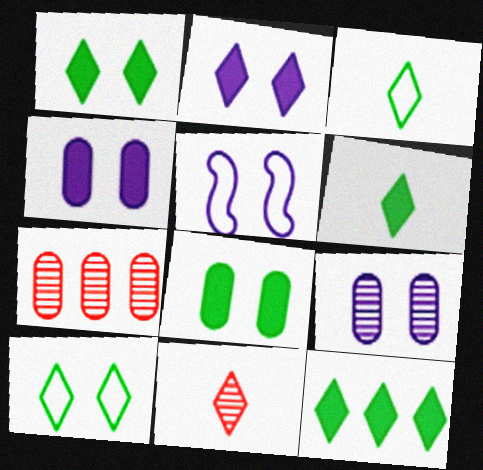[[1, 6, 12], 
[2, 5, 9], 
[5, 6, 7]]